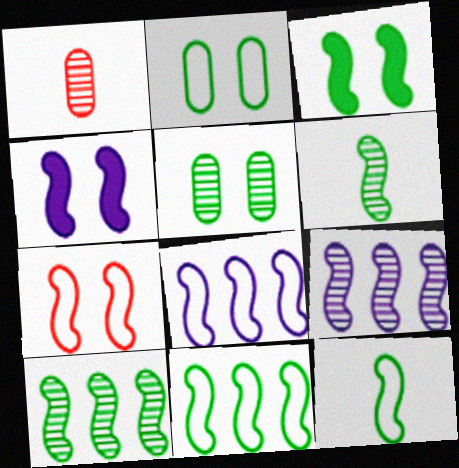[[3, 6, 11], 
[3, 10, 12], 
[7, 8, 12]]